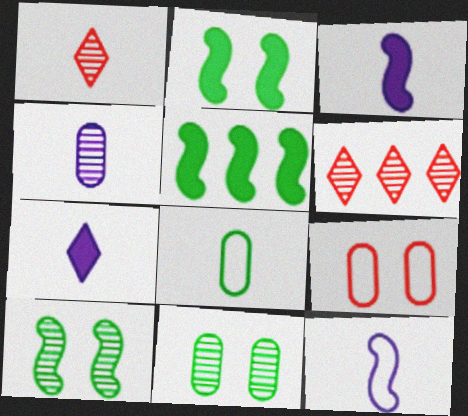[[1, 3, 8], 
[4, 6, 10], 
[4, 7, 12]]